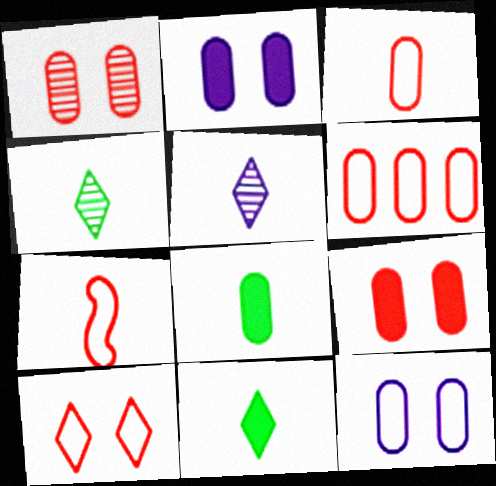[[5, 7, 8], 
[6, 7, 10]]